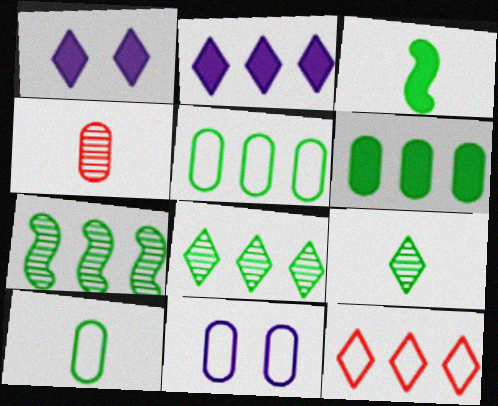[[1, 9, 12], 
[2, 8, 12], 
[3, 9, 10], 
[4, 6, 11]]